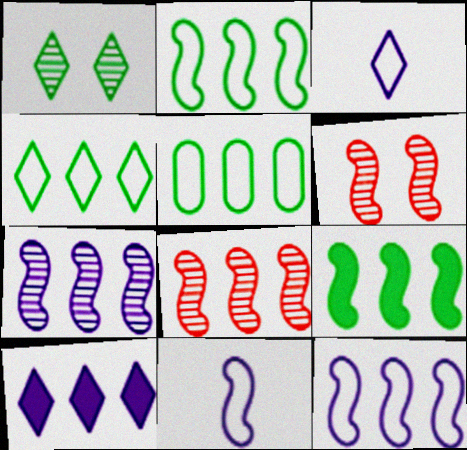[[2, 4, 5], 
[5, 8, 10], 
[6, 9, 11], 
[8, 9, 12]]